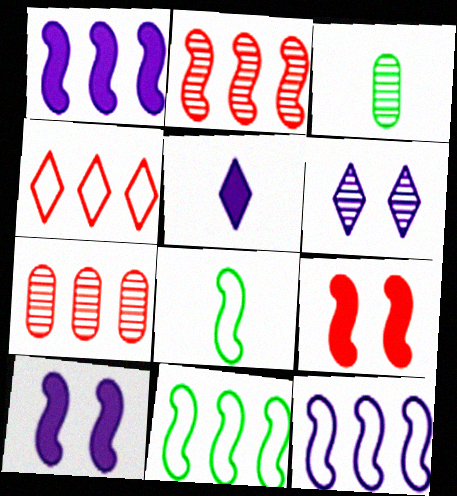[[1, 2, 11], 
[2, 3, 6], 
[2, 8, 10], 
[3, 4, 10]]